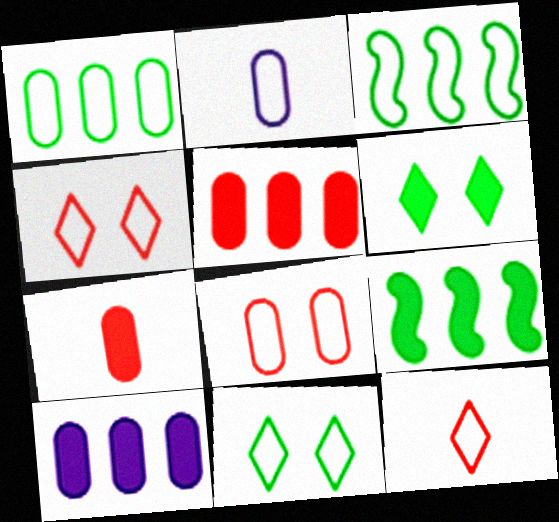[[1, 2, 8], 
[2, 3, 4]]